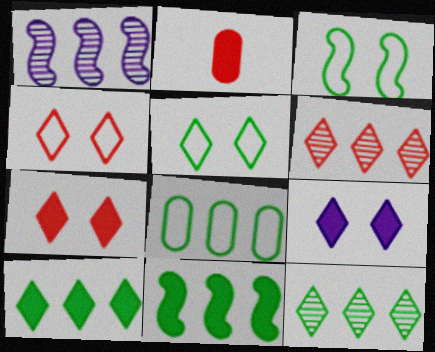[[1, 2, 5], 
[2, 9, 11], 
[8, 11, 12]]